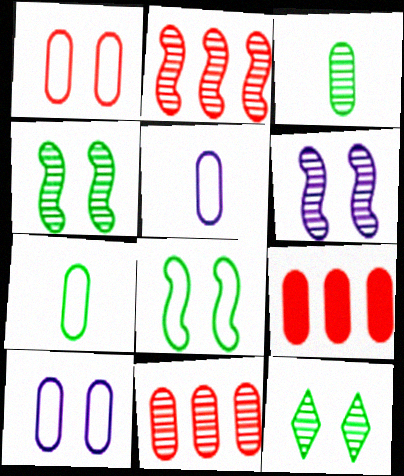[[3, 9, 10]]